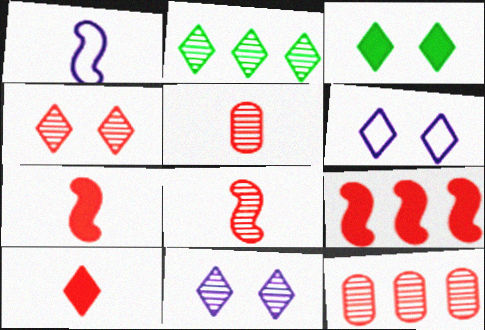[[1, 3, 12], 
[2, 6, 10], 
[3, 4, 6], 
[4, 8, 12]]